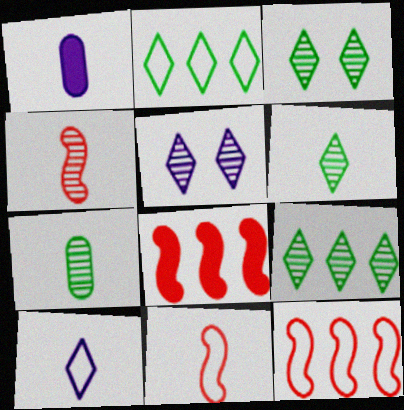[[1, 3, 12], 
[1, 6, 11], 
[3, 6, 9]]